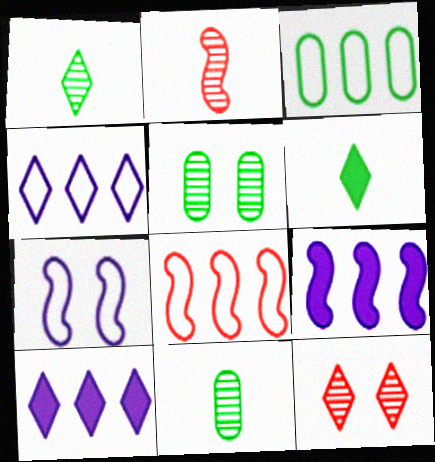[[3, 4, 8], 
[4, 6, 12]]